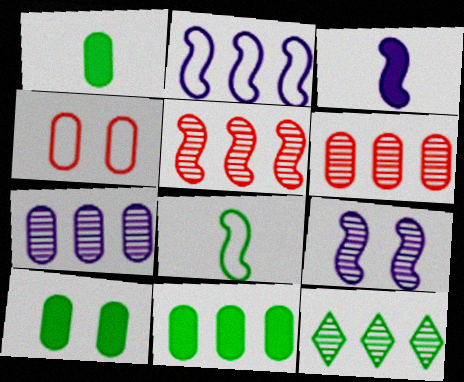[[1, 4, 7], 
[1, 10, 11], 
[2, 3, 9], 
[3, 4, 12], 
[5, 7, 12], 
[8, 10, 12]]